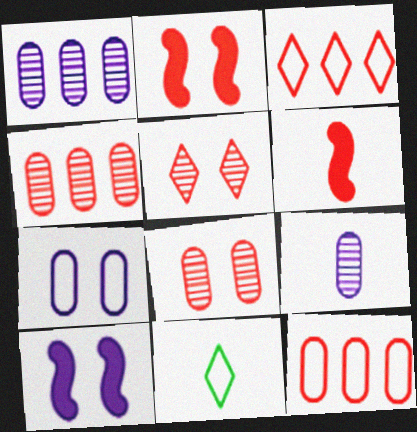[[1, 2, 11], 
[3, 6, 8], 
[4, 10, 11], 
[5, 6, 12], 
[6, 9, 11]]